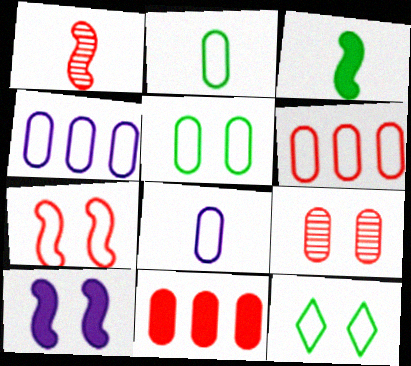[[5, 6, 8], 
[9, 10, 12]]